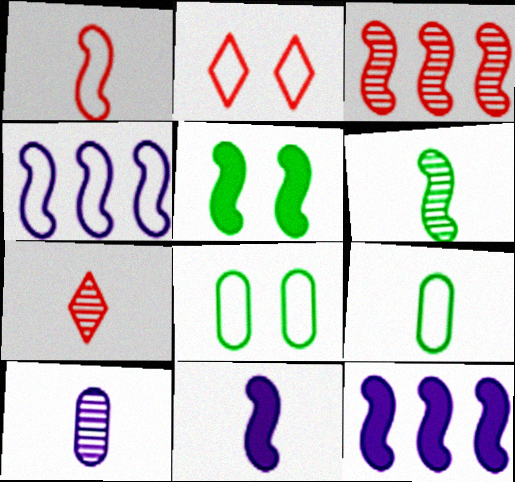[[1, 6, 11], 
[2, 4, 9], 
[6, 7, 10], 
[7, 8, 12], 
[7, 9, 11]]